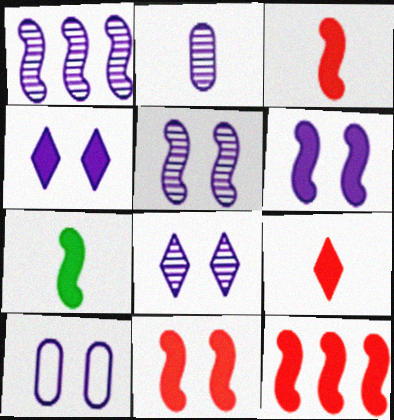[[1, 2, 8], 
[3, 11, 12], 
[4, 5, 10], 
[6, 7, 12], 
[6, 8, 10]]